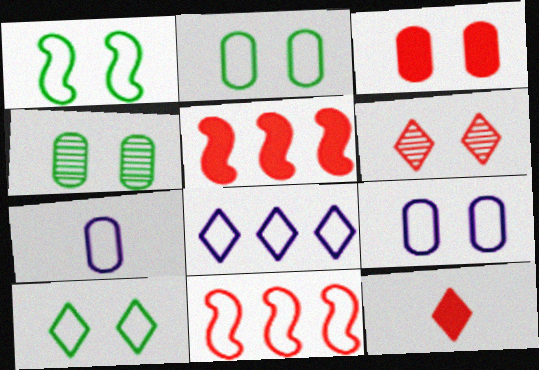[[1, 2, 10], 
[3, 4, 9], 
[3, 5, 12], 
[7, 10, 11]]